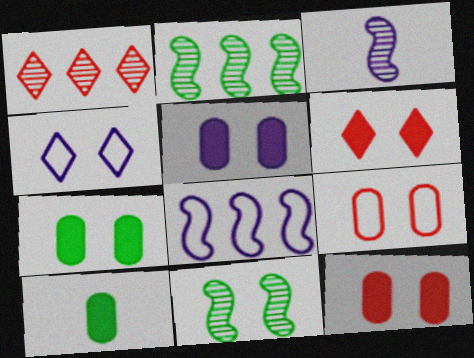[[4, 11, 12], 
[5, 7, 12]]